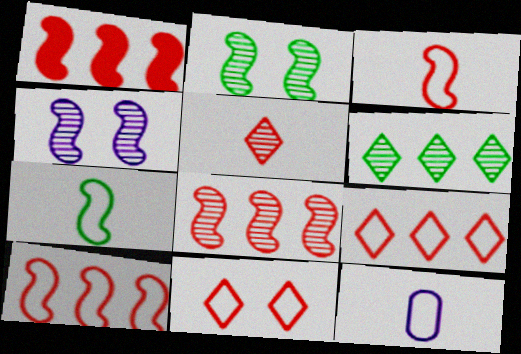[[1, 4, 7], 
[1, 8, 10]]